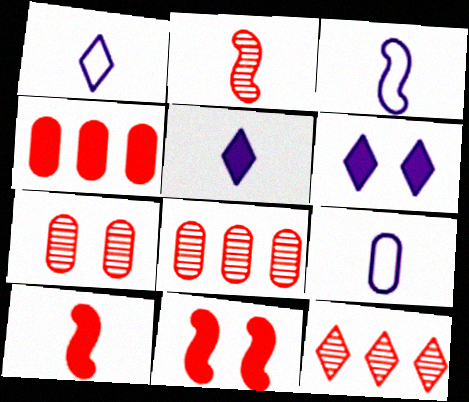[[1, 3, 9], 
[2, 7, 12]]